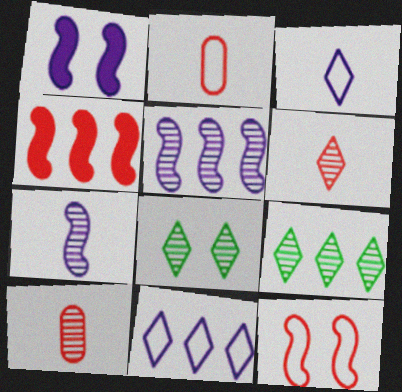[[1, 2, 9], 
[5, 8, 10]]